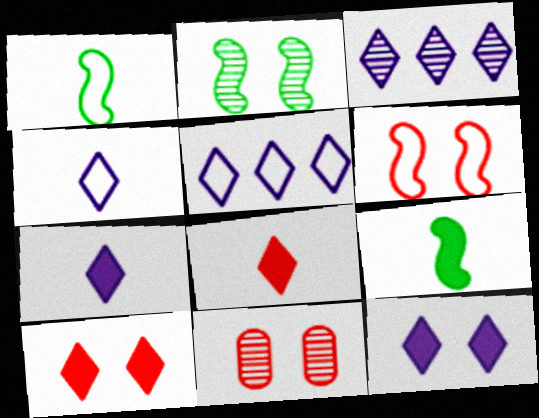[[3, 4, 12], 
[5, 9, 11], 
[6, 10, 11]]